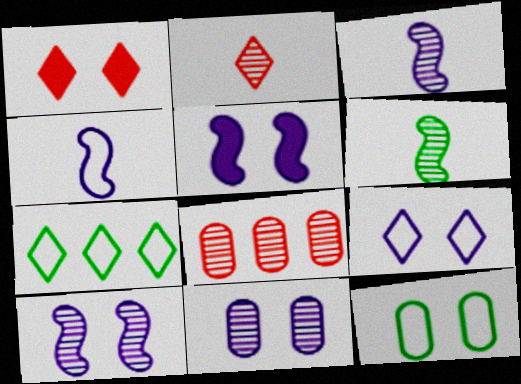[[1, 10, 12], 
[5, 9, 11]]